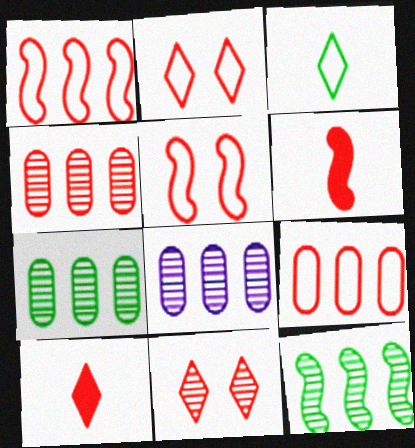[[2, 4, 6], 
[4, 5, 10], 
[4, 7, 8], 
[6, 9, 11]]